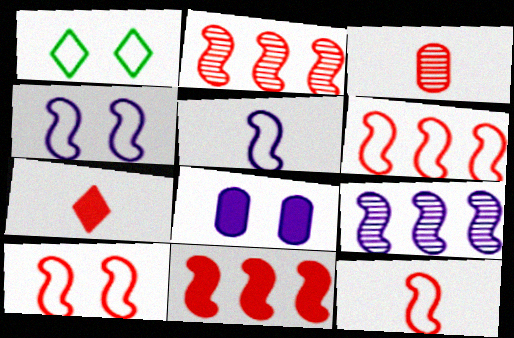[[2, 6, 11], 
[3, 7, 12], 
[6, 10, 12]]